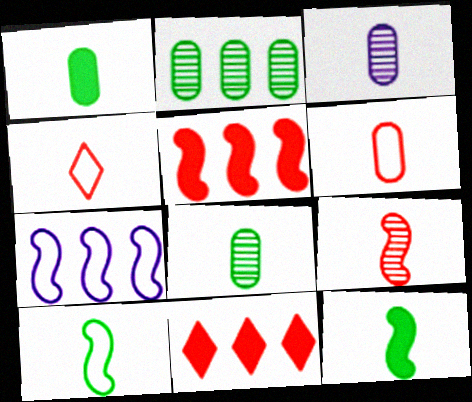[[1, 3, 6], 
[2, 7, 11], 
[3, 4, 12]]